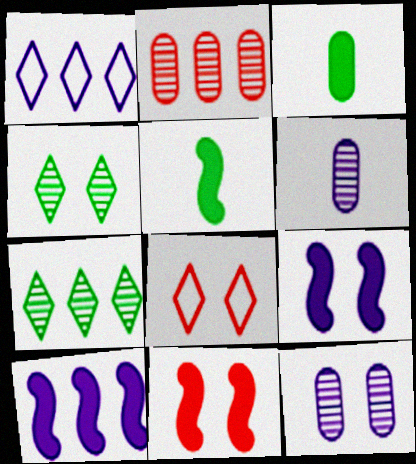[[1, 6, 9], 
[5, 10, 11]]